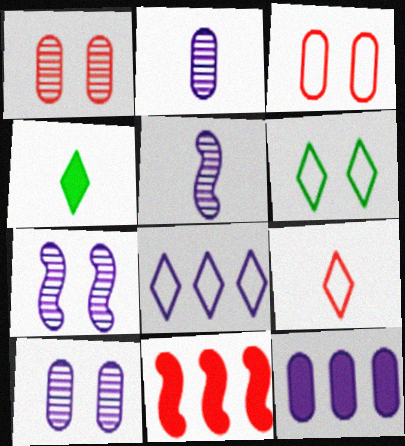[[1, 9, 11], 
[2, 6, 11], 
[6, 8, 9]]